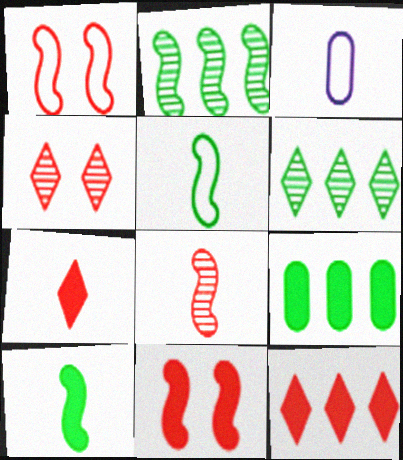[[3, 6, 11]]